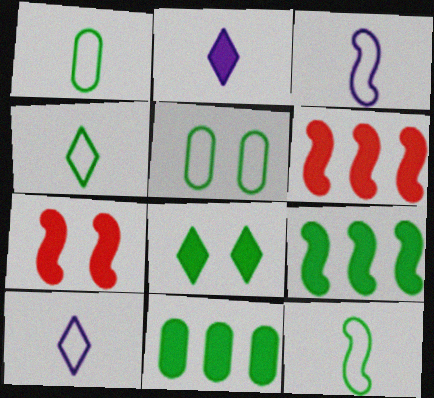[[1, 4, 12], 
[2, 7, 11]]